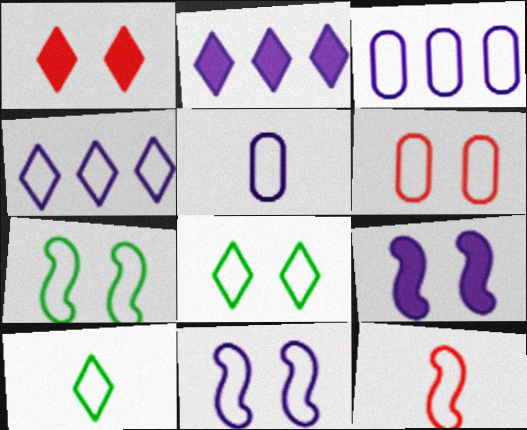[[3, 8, 12], 
[4, 5, 11], 
[5, 10, 12], 
[6, 8, 11]]